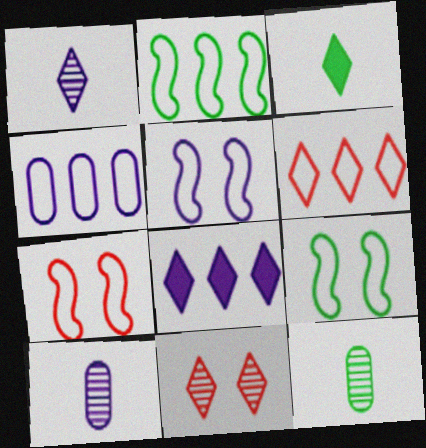[[2, 4, 6], 
[5, 7, 9], 
[5, 8, 10], 
[7, 8, 12]]